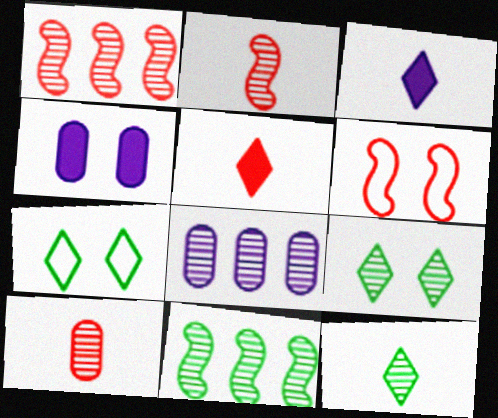[[2, 8, 9], 
[4, 6, 9]]